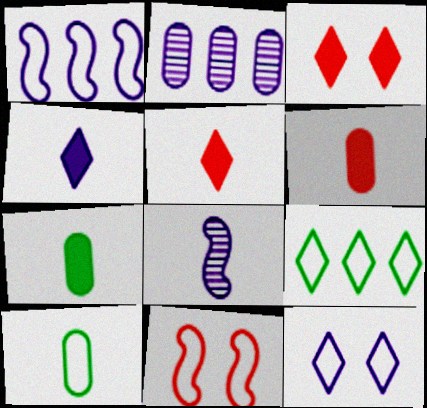[[5, 8, 10]]